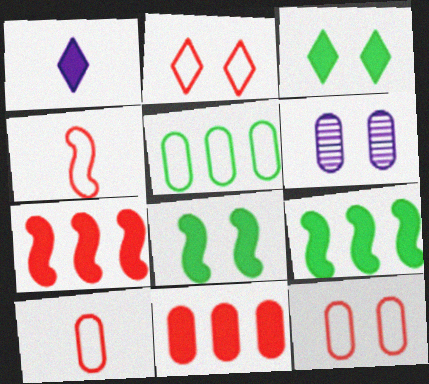[[1, 8, 11], 
[2, 6, 8]]